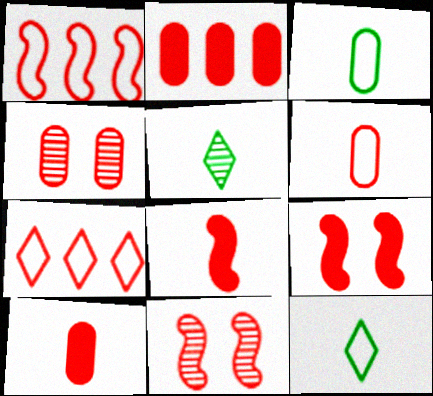[[1, 8, 11], 
[2, 4, 6], 
[4, 7, 8], 
[7, 10, 11]]